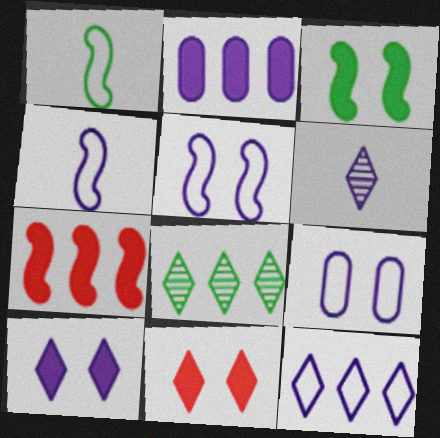[[2, 5, 6], 
[4, 9, 12], 
[6, 10, 12]]